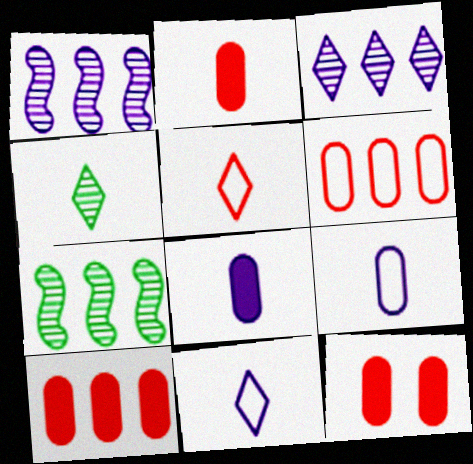[[2, 10, 12], 
[7, 11, 12]]